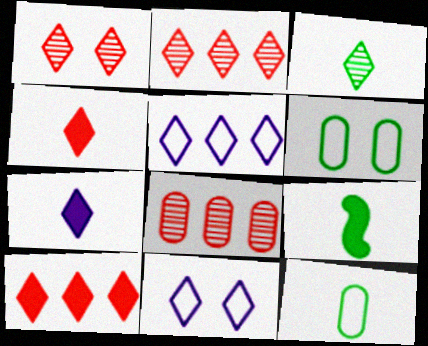[[3, 9, 12], 
[3, 10, 11], 
[8, 9, 11]]